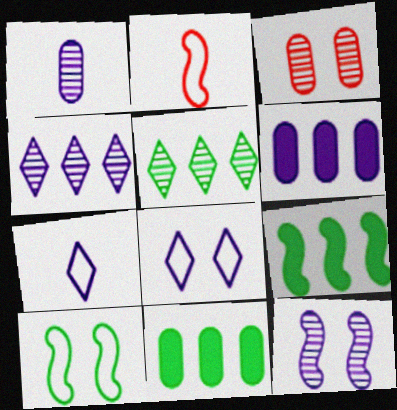[[1, 4, 12], 
[2, 9, 12], 
[3, 7, 9], 
[6, 7, 12]]